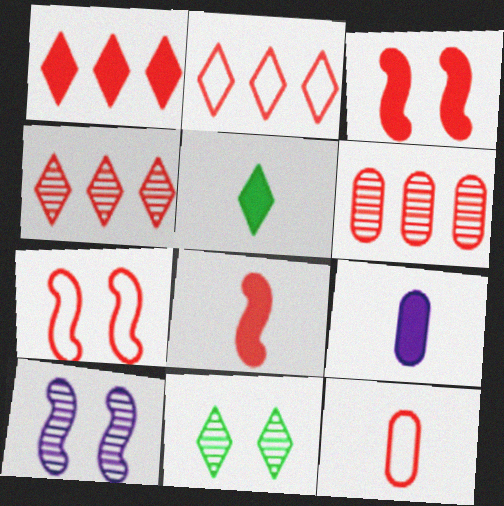[[1, 2, 4], 
[2, 7, 12], 
[3, 4, 12], 
[5, 8, 9]]